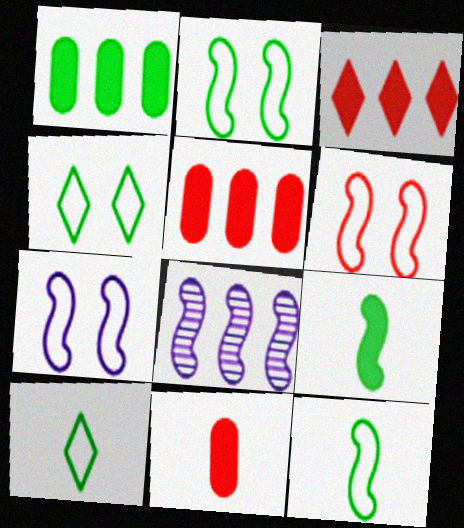[[2, 6, 7], 
[4, 8, 11], 
[6, 8, 9]]